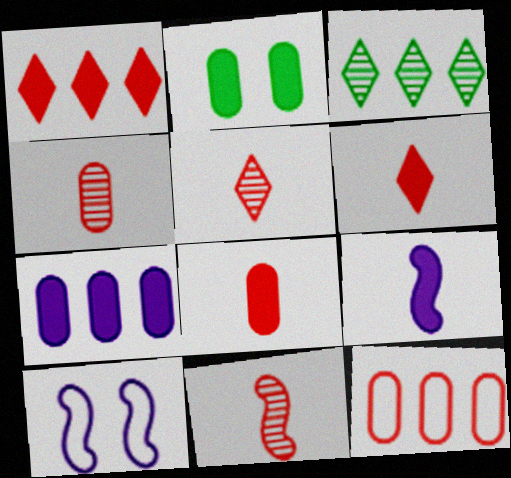[[1, 2, 9], 
[2, 7, 8], 
[3, 8, 10], 
[4, 5, 11]]